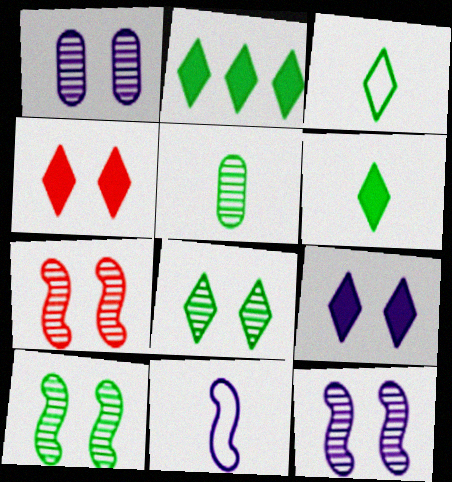[[1, 7, 8], 
[2, 3, 8], 
[7, 10, 12]]